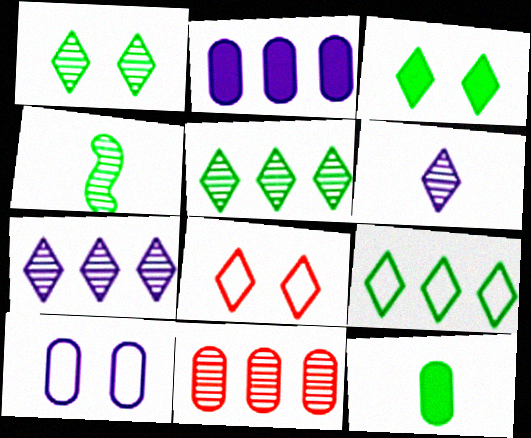[[2, 4, 8], 
[10, 11, 12]]